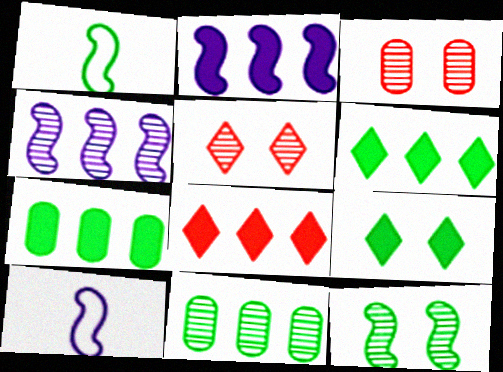[[1, 9, 11], 
[2, 7, 8], 
[3, 6, 10], 
[5, 7, 10]]